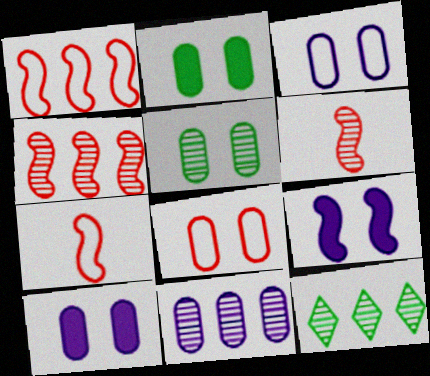[[4, 11, 12], 
[5, 8, 10], 
[7, 10, 12]]